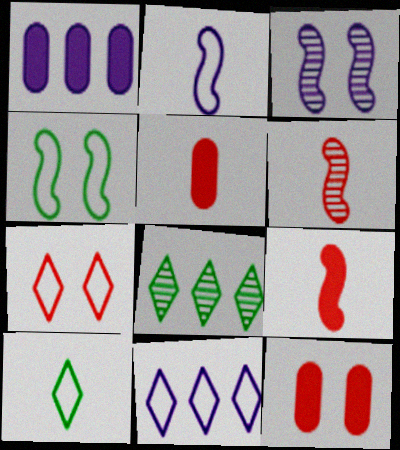[[2, 8, 12], 
[7, 10, 11]]